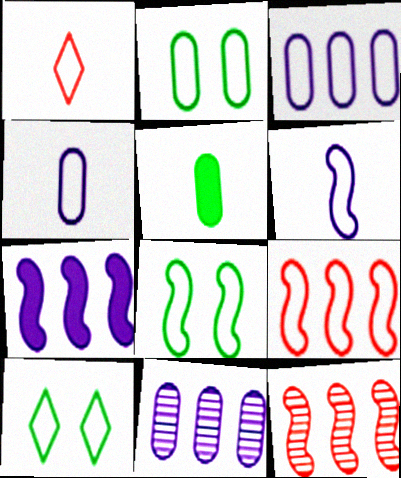[[1, 3, 8], 
[2, 8, 10], 
[4, 9, 10], 
[6, 8, 9]]